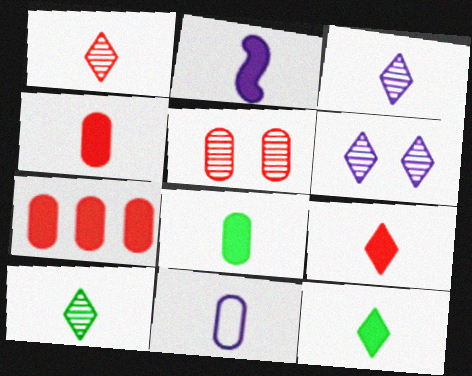[[1, 3, 10], 
[2, 3, 11], 
[2, 4, 12], 
[2, 8, 9]]